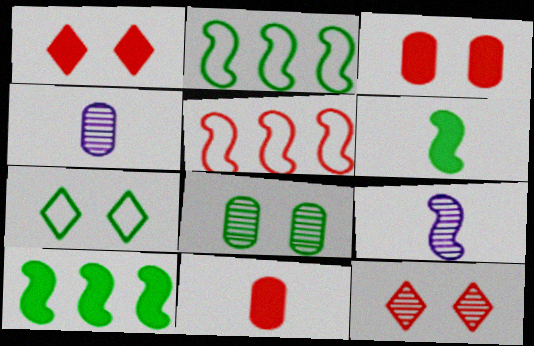[[1, 2, 4], 
[5, 11, 12]]